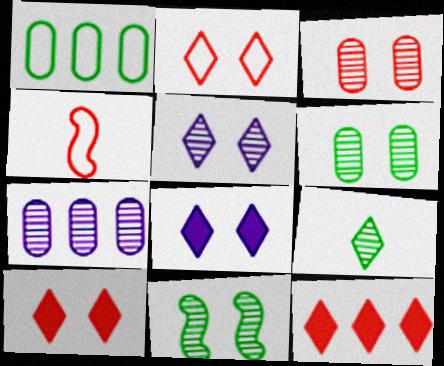[[3, 4, 12], 
[3, 5, 11]]